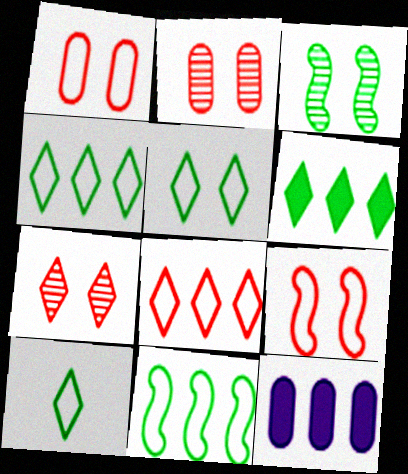[[4, 5, 10]]